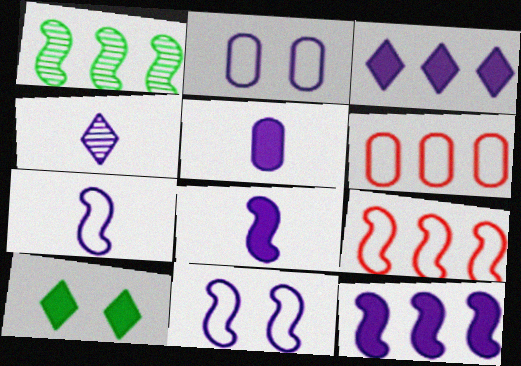[[1, 3, 6], 
[1, 9, 12], 
[2, 4, 12], 
[4, 5, 7]]